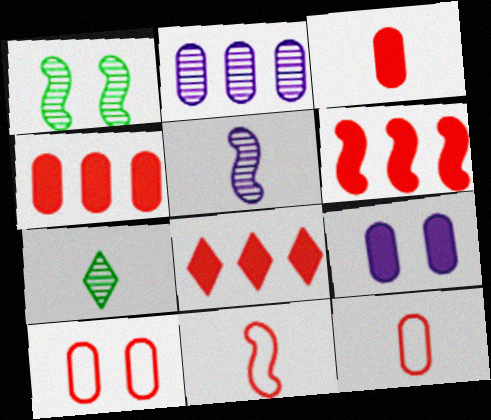[[4, 6, 8]]